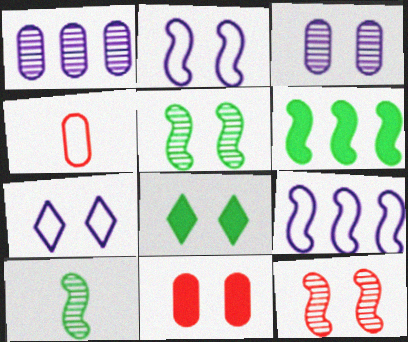[[5, 7, 11]]